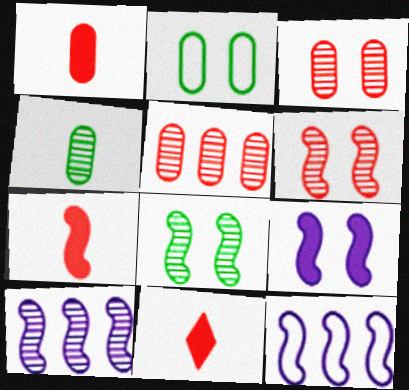[[1, 7, 11], 
[2, 10, 11], 
[7, 8, 12]]